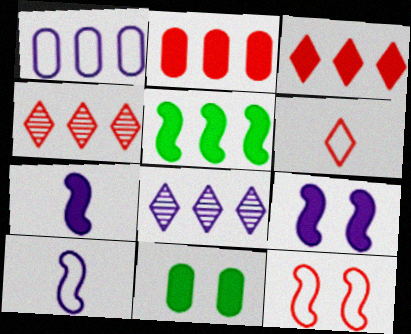[[1, 4, 5], 
[3, 7, 11], 
[4, 10, 11]]